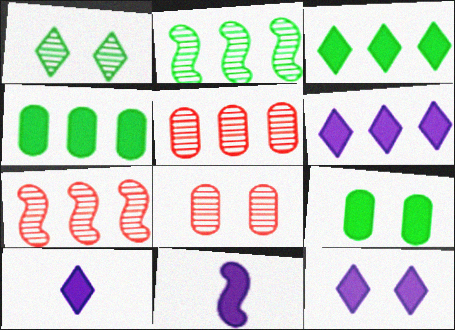[[6, 10, 12]]